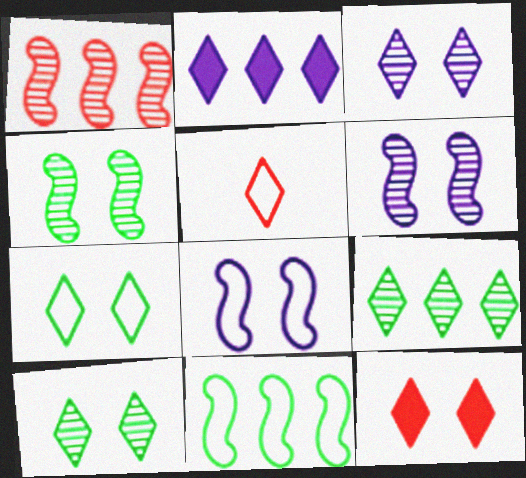[[2, 5, 10], 
[3, 7, 12]]